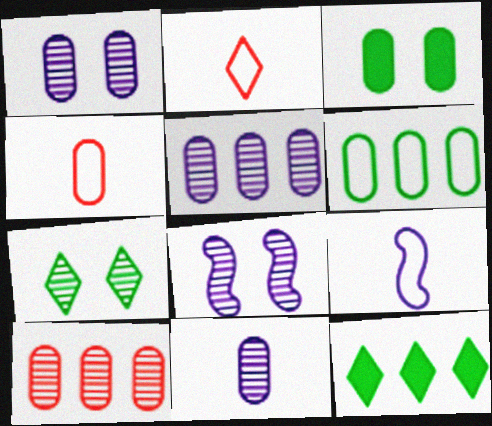[[1, 5, 11], 
[3, 4, 5], 
[4, 8, 12]]